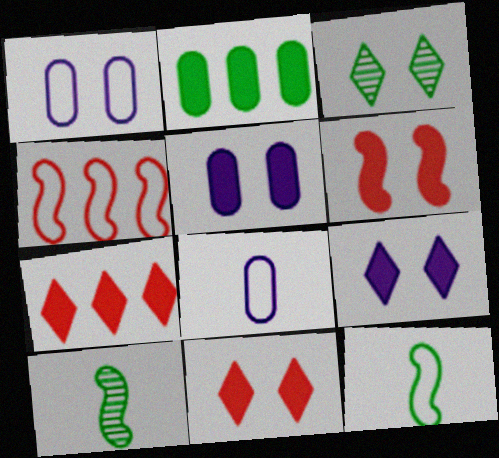[[1, 3, 6], 
[1, 7, 10], 
[2, 3, 12]]